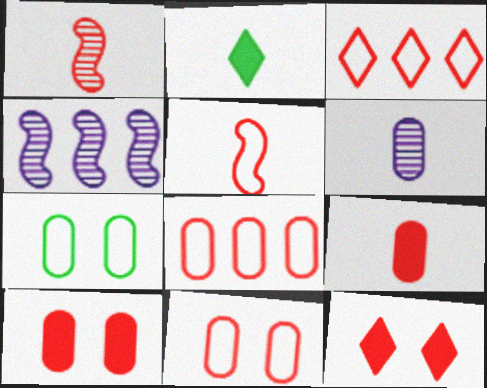[[1, 3, 10], 
[1, 8, 12], 
[2, 4, 11], 
[2, 5, 6], 
[3, 5, 11]]